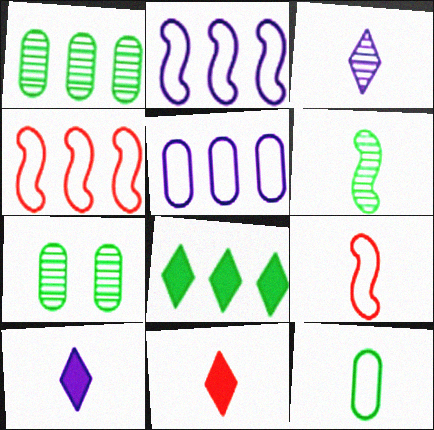[[2, 7, 11], 
[4, 7, 10]]